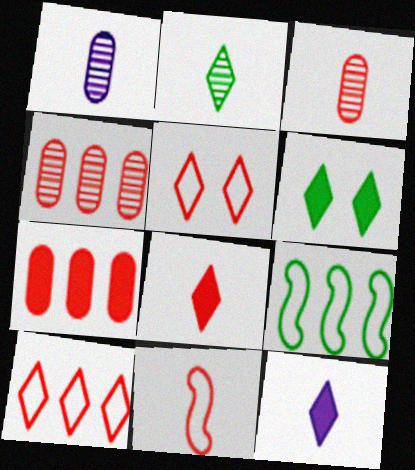[[3, 8, 11]]